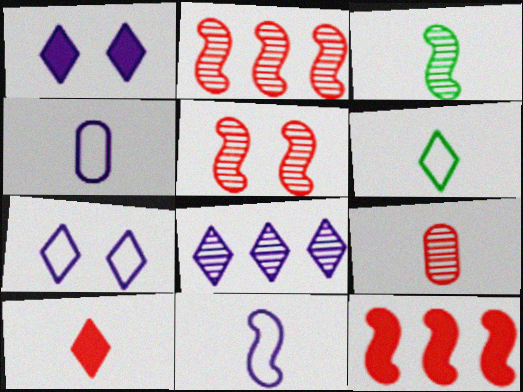[[3, 4, 10]]